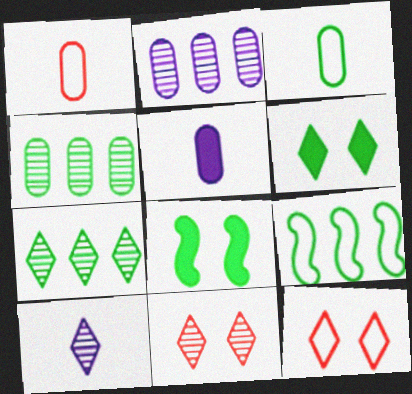[[3, 7, 8], 
[5, 9, 11], 
[7, 10, 11]]